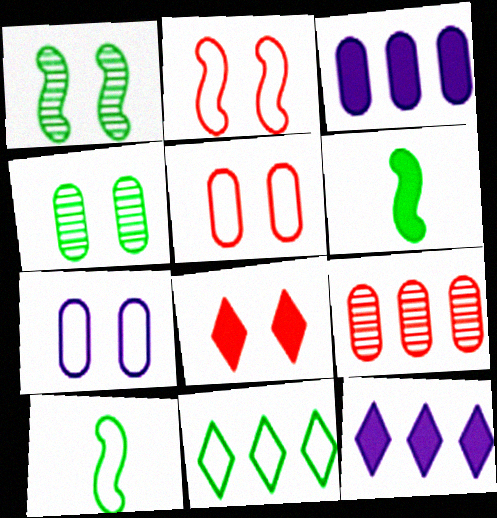[[1, 7, 8], 
[3, 6, 8], 
[4, 6, 11]]